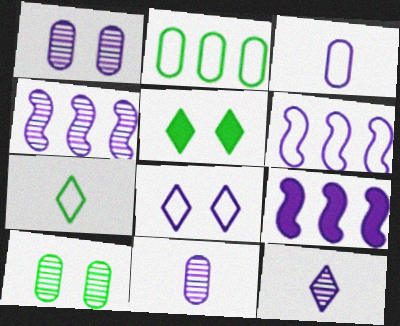[[1, 4, 12], 
[3, 6, 8], 
[4, 6, 9], 
[8, 9, 11]]